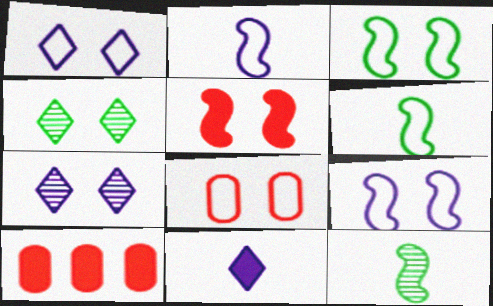[[1, 3, 8], 
[1, 10, 12], 
[2, 4, 10], 
[6, 7, 10]]